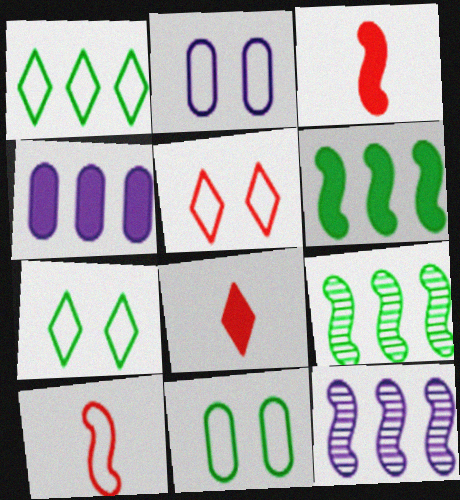[[1, 2, 10], 
[2, 8, 9], 
[8, 11, 12]]